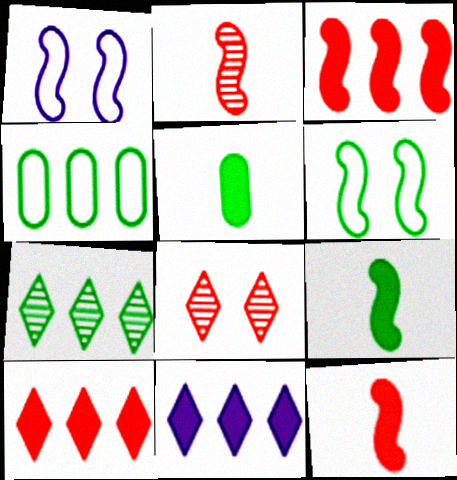[[5, 6, 7]]